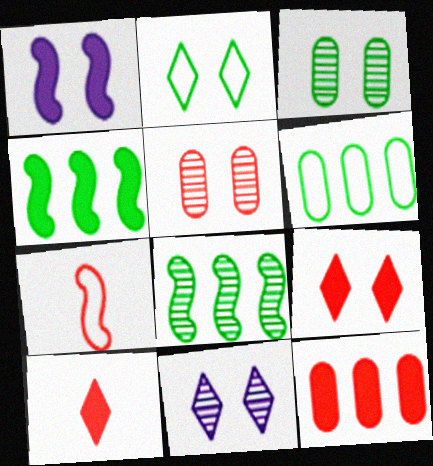[[1, 2, 5], 
[1, 7, 8], 
[2, 9, 11]]